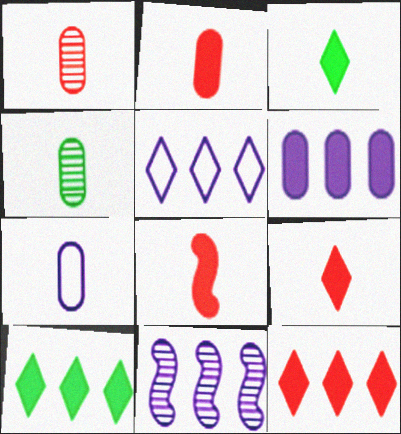[[2, 4, 7], 
[2, 8, 9], 
[5, 6, 11]]